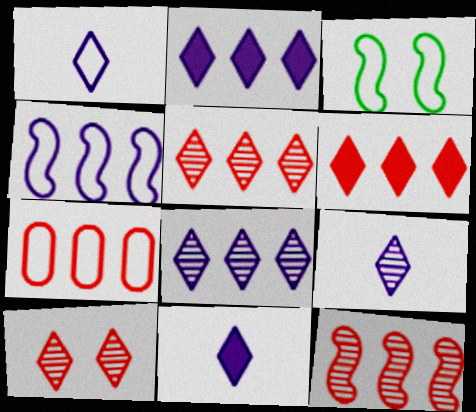[[1, 3, 7], 
[1, 9, 11], 
[6, 7, 12]]